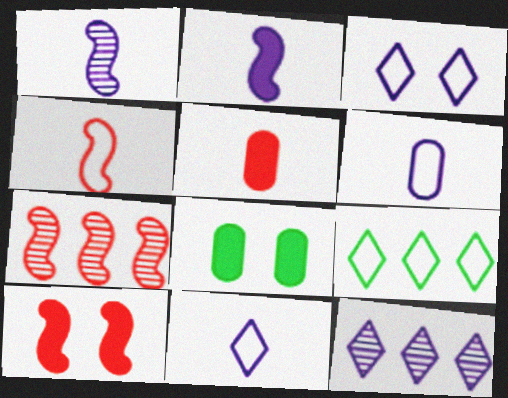[[4, 7, 10], 
[4, 8, 12], 
[7, 8, 11]]